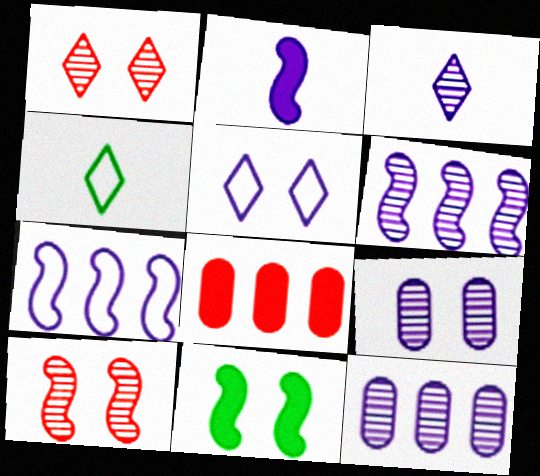[[2, 5, 12], 
[3, 6, 9]]